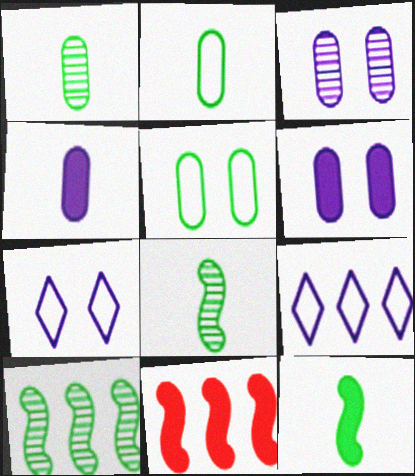[[1, 7, 11]]